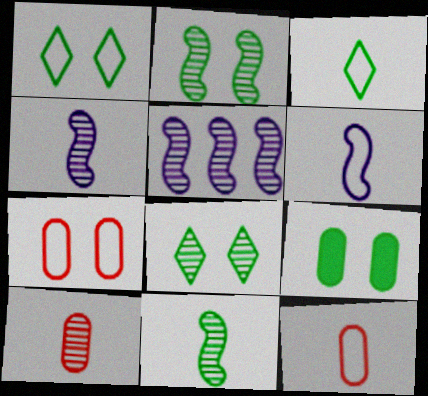[[1, 2, 9], 
[3, 6, 12], 
[5, 8, 10]]